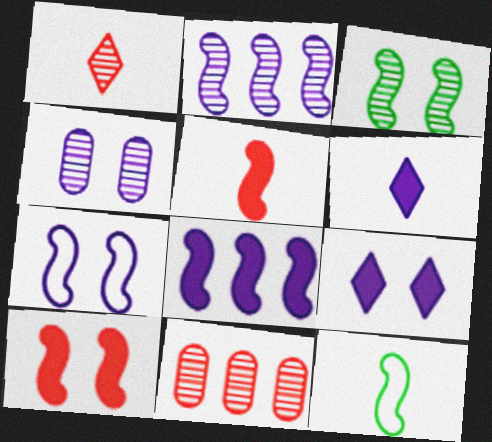[[2, 10, 12], 
[3, 7, 10], 
[4, 7, 9], 
[9, 11, 12]]